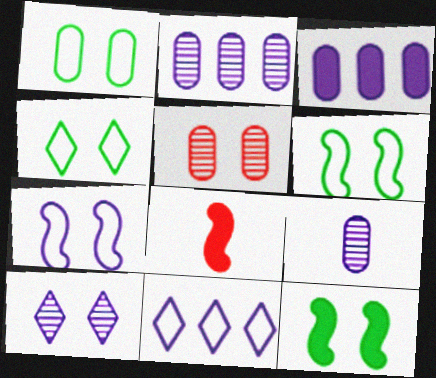[[1, 4, 6], 
[2, 4, 8]]